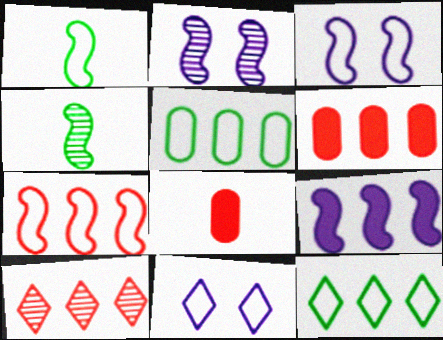[[1, 3, 7], 
[2, 8, 12], 
[4, 6, 11], 
[5, 9, 10], 
[6, 7, 10]]